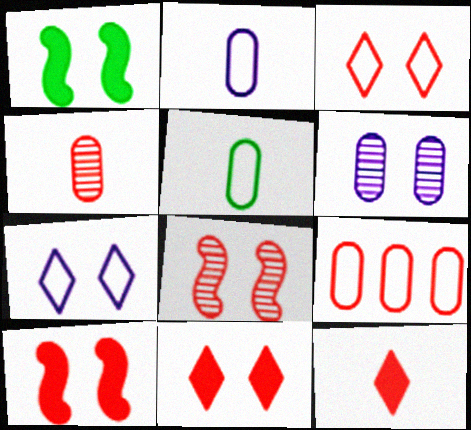[[1, 3, 6], 
[8, 9, 12]]